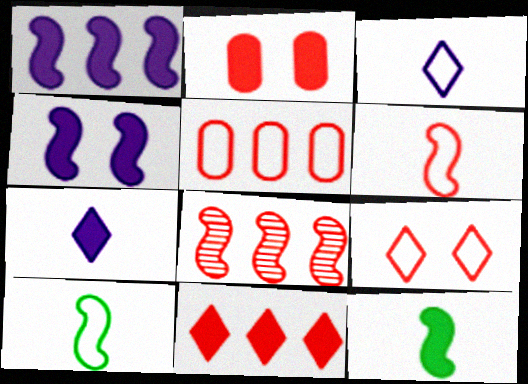[[4, 8, 10], 
[5, 6, 9], 
[5, 8, 11]]